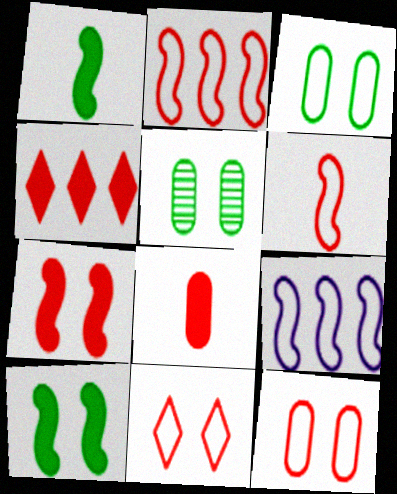[[4, 7, 8]]